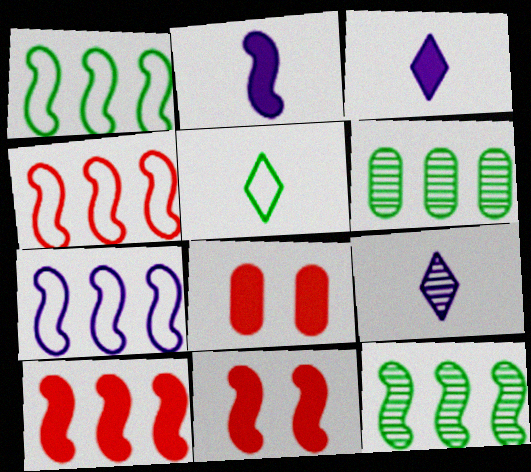[[1, 4, 7], 
[1, 8, 9], 
[7, 10, 12]]